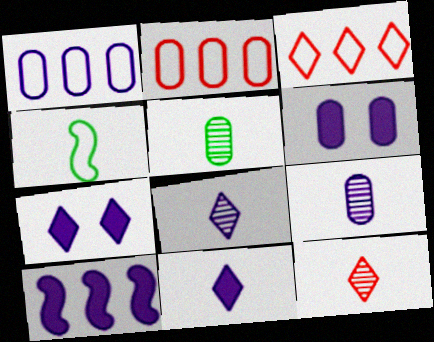[[1, 6, 9], 
[2, 5, 6], 
[6, 10, 11]]